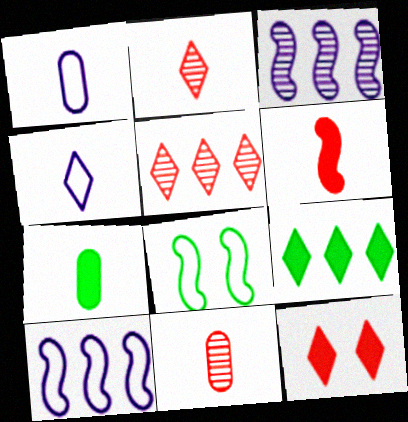[[1, 7, 11], 
[3, 6, 8]]